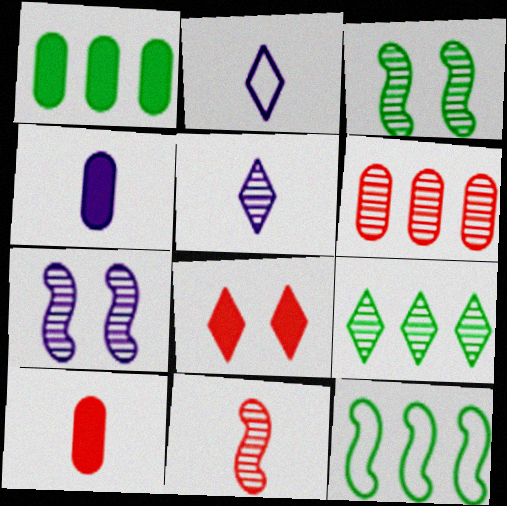[[1, 9, 12], 
[2, 8, 9], 
[3, 5, 6]]